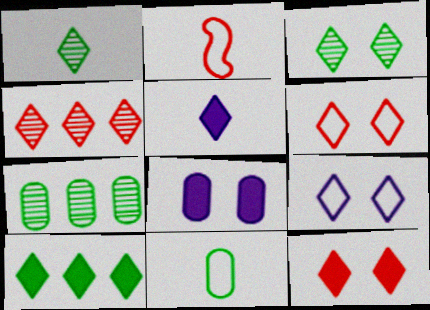[[3, 9, 12], 
[5, 10, 12]]